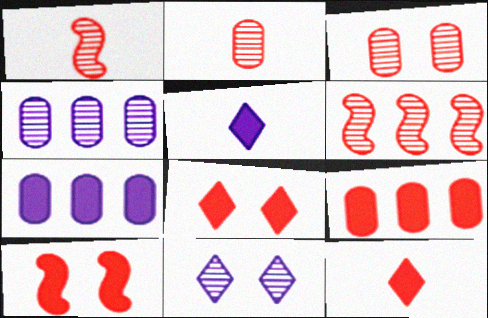[[9, 10, 12]]